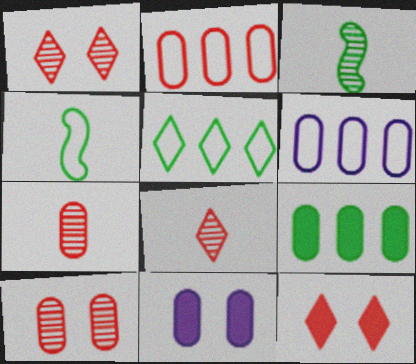[[3, 6, 12]]